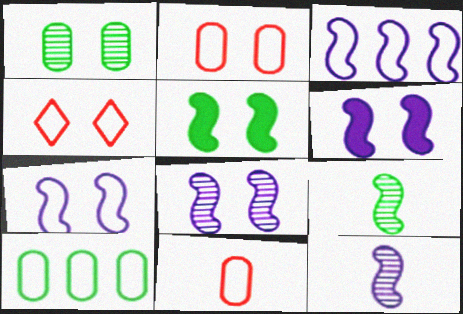[[1, 4, 6], 
[3, 6, 12], 
[6, 7, 8]]